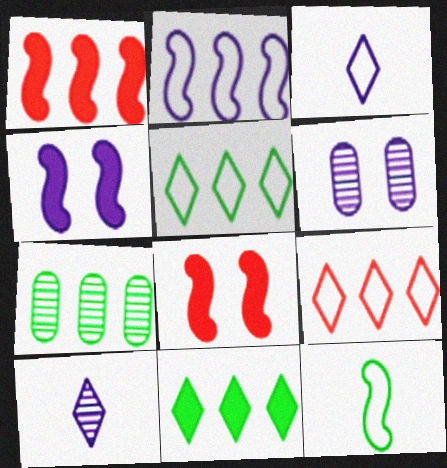[[3, 7, 8]]